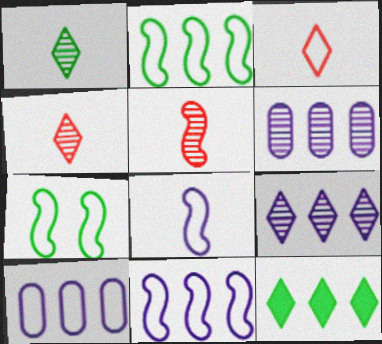[[3, 7, 10]]